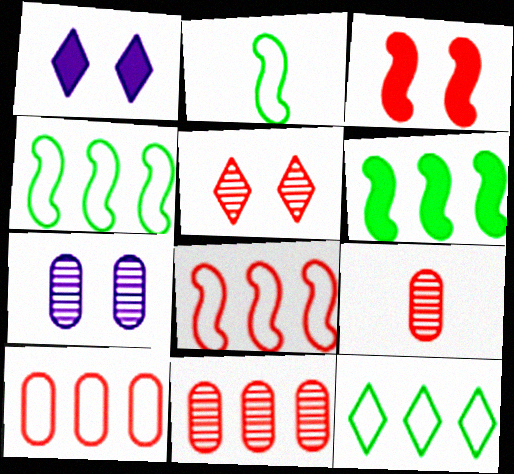[[1, 2, 11], 
[1, 4, 9]]